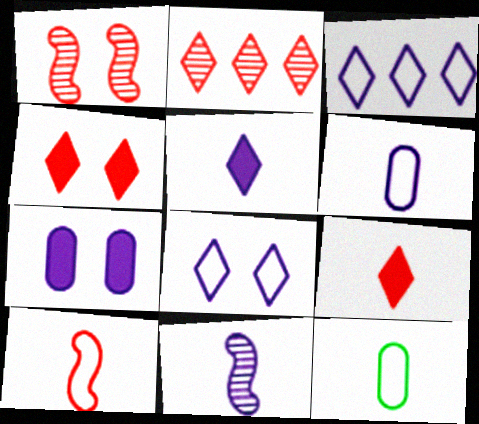[[3, 7, 11], 
[5, 6, 11], 
[9, 11, 12]]